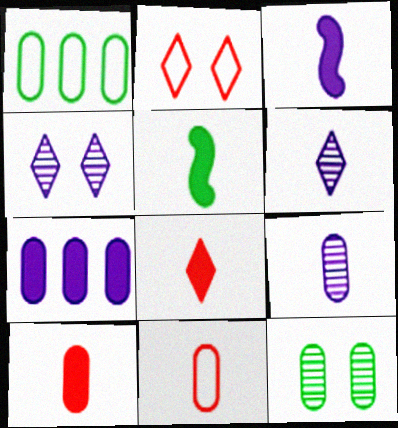[[5, 6, 11], 
[7, 11, 12]]